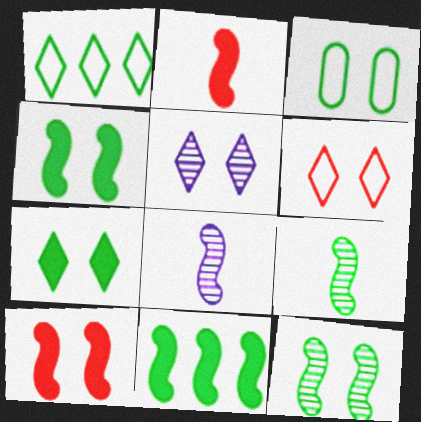[[3, 5, 10], 
[3, 7, 12], 
[5, 6, 7]]